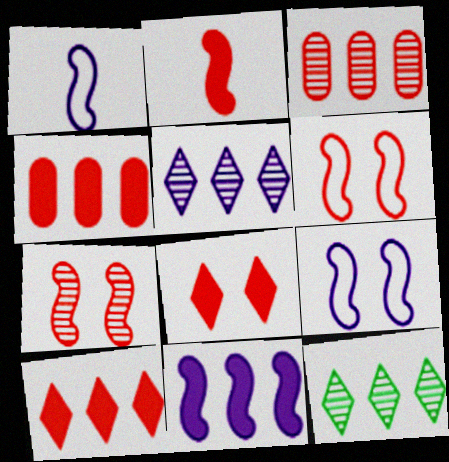[[2, 4, 8]]